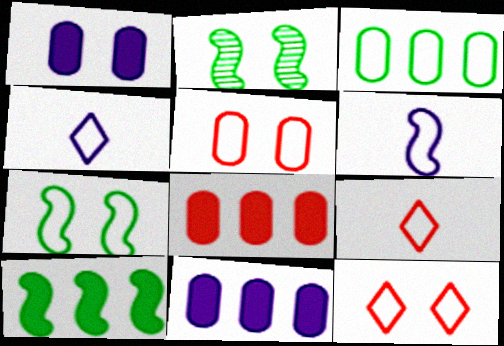[[1, 2, 12], 
[2, 4, 8], 
[2, 9, 11], 
[3, 6, 12]]